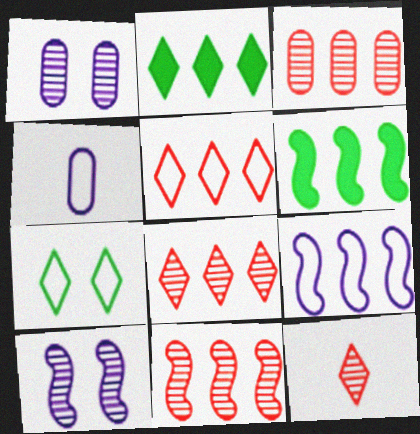[[2, 3, 9], 
[3, 8, 11], 
[6, 9, 11]]